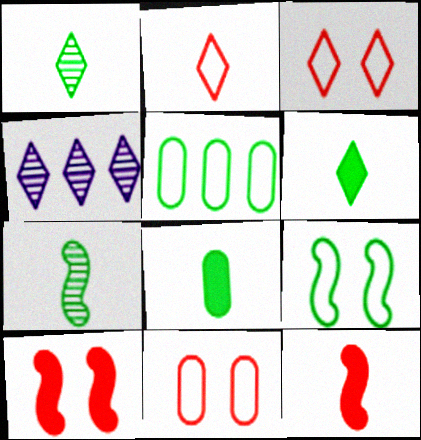[[3, 4, 6]]